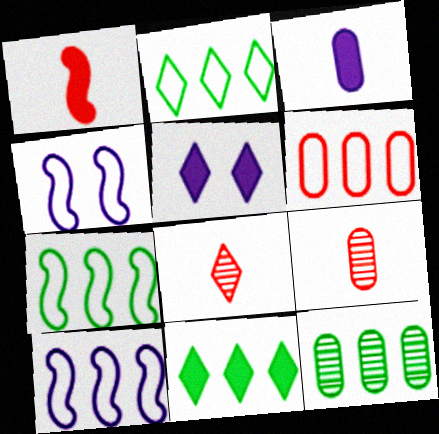[[2, 5, 8], 
[2, 6, 10], 
[4, 9, 11], 
[5, 7, 9], 
[7, 11, 12]]